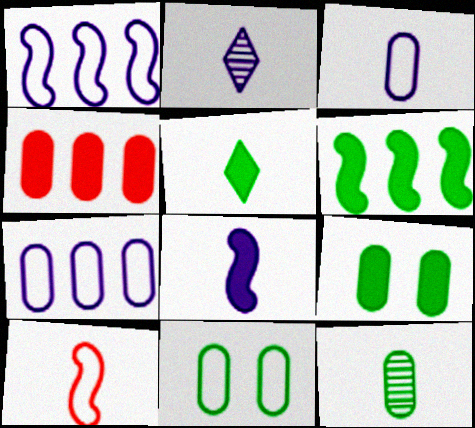[[2, 3, 8], 
[5, 6, 9]]